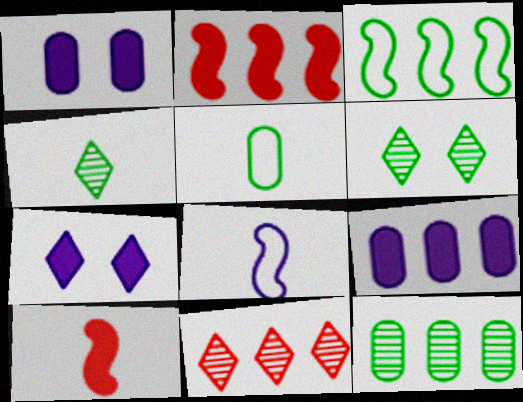[[3, 9, 11]]